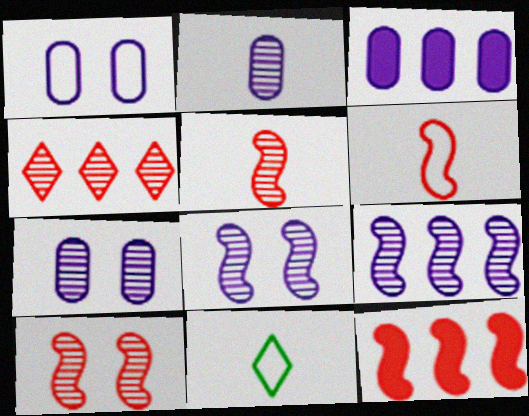[[1, 2, 3], 
[3, 10, 11], 
[6, 10, 12], 
[7, 11, 12]]